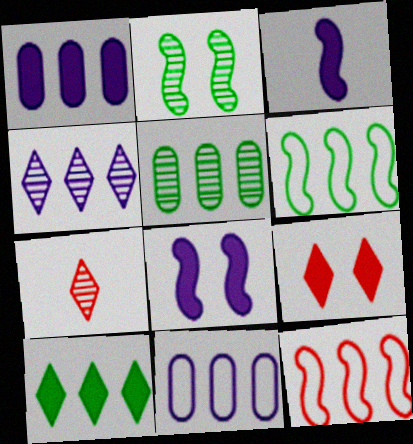[[2, 3, 12], 
[5, 6, 10]]